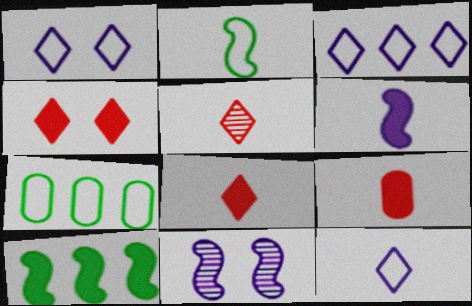[[1, 3, 12], 
[7, 8, 11]]